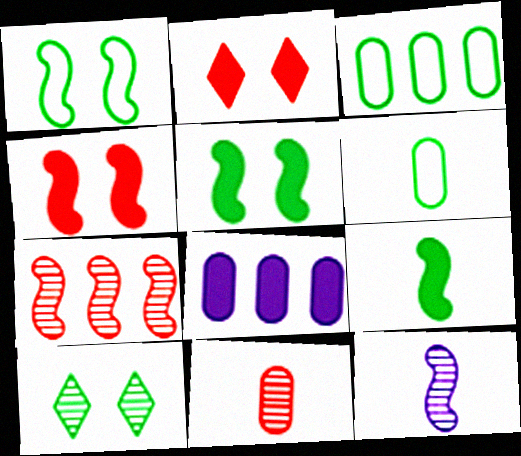[[2, 3, 12], 
[2, 8, 9], 
[3, 9, 10]]